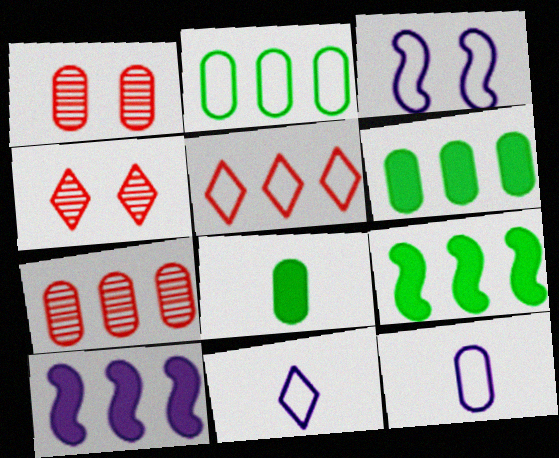[[1, 6, 12], 
[1, 9, 11], 
[4, 9, 12]]